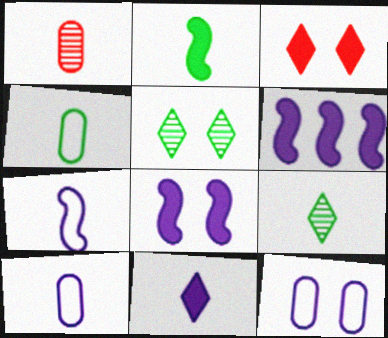[[2, 4, 9]]